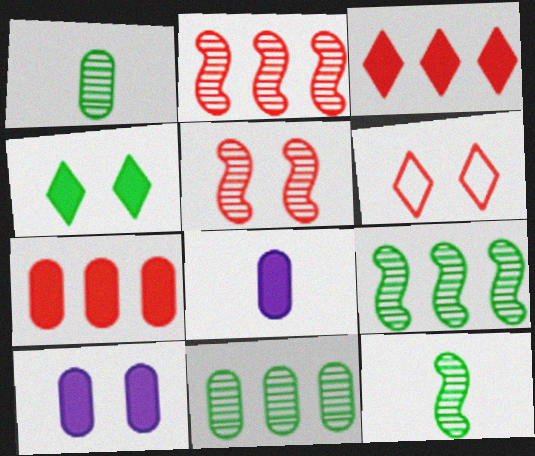[[6, 8, 9]]